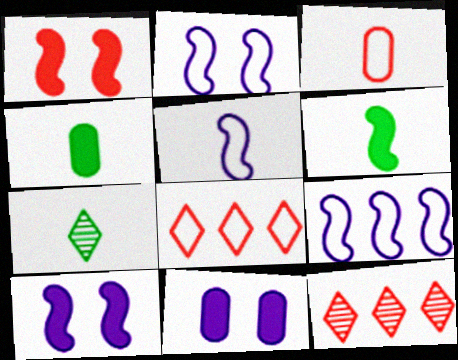[[1, 3, 12], 
[2, 4, 12], 
[2, 5, 9]]